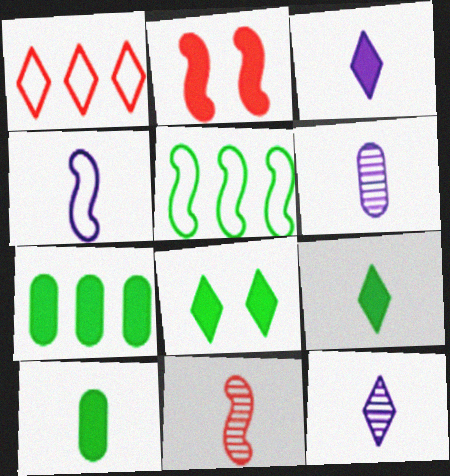[[1, 8, 12], 
[2, 3, 7], 
[3, 4, 6]]